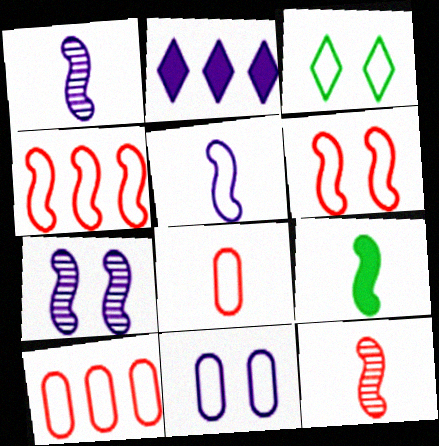[[1, 2, 11], 
[3, 5, 10], 
[3, 6, 11], 
[4, 7, 9], 
[5, 9, 12]]